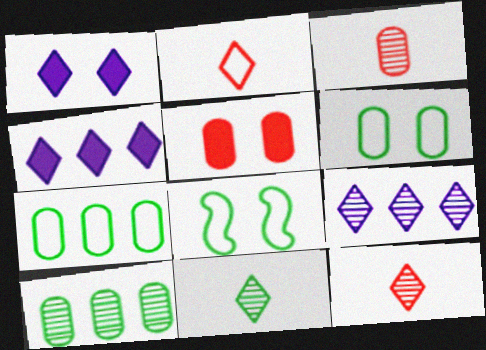[[3, 4, 8]]